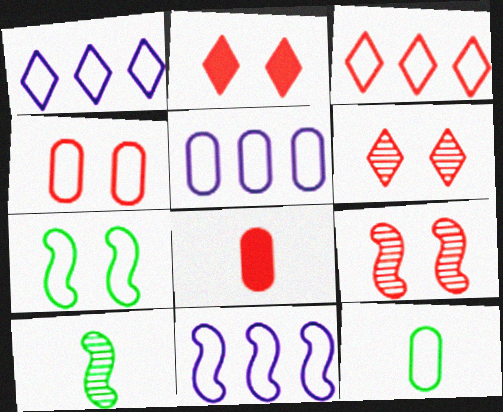[[1, 5, 11], 
[2, 4, 9], 
[2, 5, 10], 
[3, 8, 9], 
[4, 5, 12]]